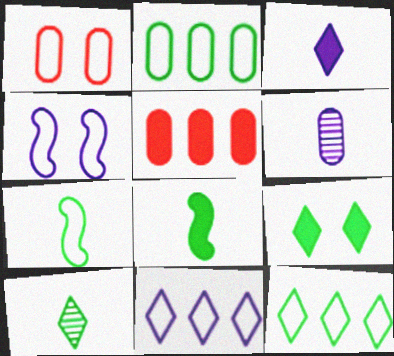[[1, 7, 11], 
[4, 5, 10], 
[9, 10, 12]]